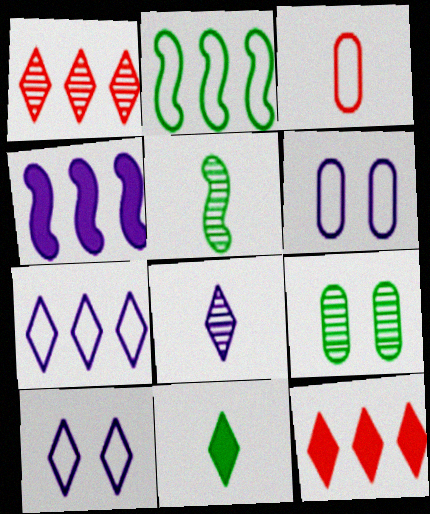[[1, 10, 11], 
[2, 3, 10], 
[2, 9, 11], 
[4, 6, 8], 
[5, 6, 12]]